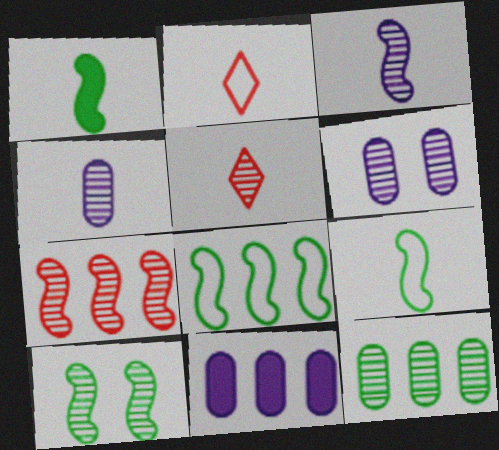[[1, 2, 4], 
[1, 8, 10], 
[2, 10, 11], 
[3, 7, 10]]